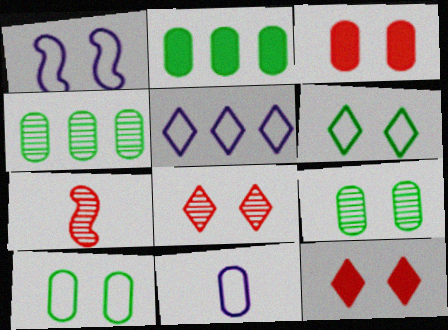[[1, 5, 11], 
[1, 9, 12], 
[3, 4, 11]]